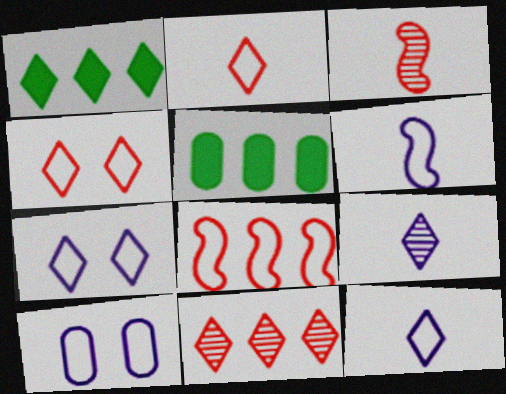[[1, 3, 10], 
[1, 4, 9], 
[3, 5, 7]]